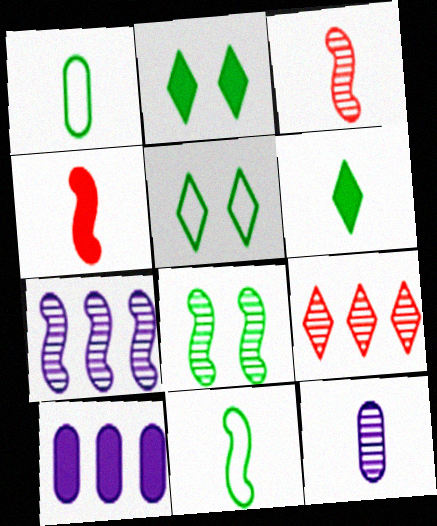[[2, 4, 10], 
[3, 5, 10], 
[3, 7, 8], 
[8, 9, 12]]